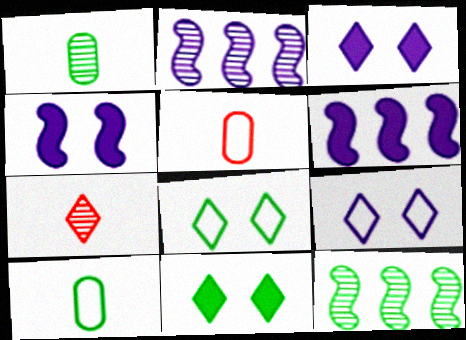[[2, 5, 11], 
[3, 5, 12], 
[10, 11, 12]]